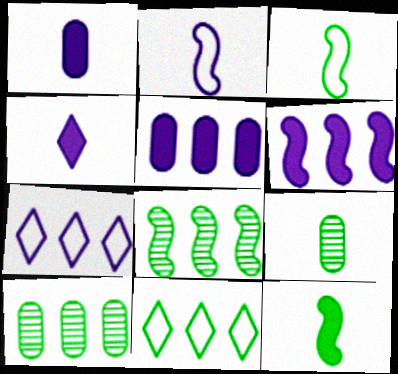[]